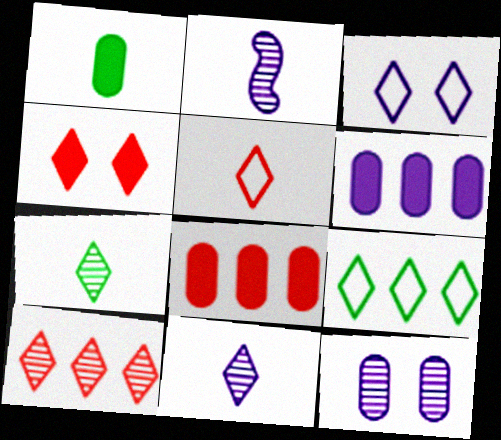[[1, 2, 5], 
[2, 3, 6], 
[3, 5, 9], 
[4, 5, 10], 
[4, 9, 11]]